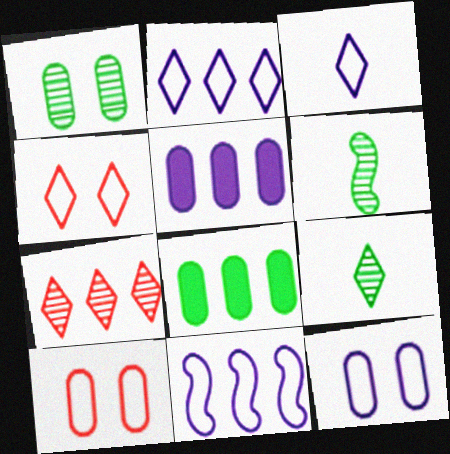[[3, 11, 12], 
[4, 5, 6], 
[7, 8, 11]]